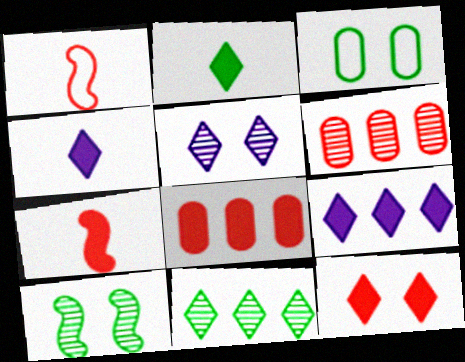[[1, 6, 12], 
[2, 9, 12], 
[7, 8, 12]]